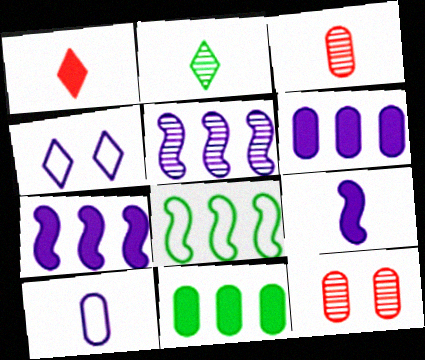[[2, 5, 12], 
[10, 11, 12]]